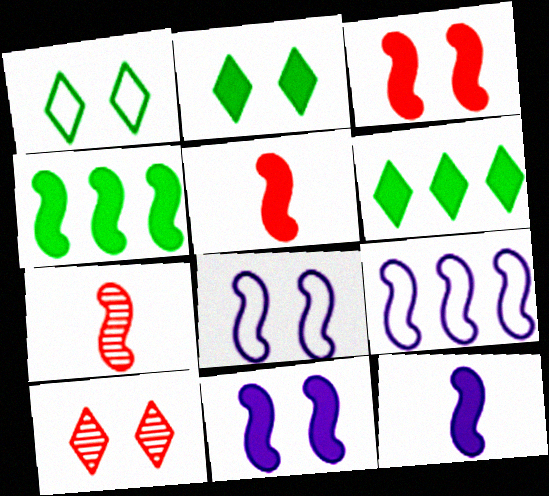[[3, 4, 12], 
[4, 5, 11], 
[4, 7, 8]]